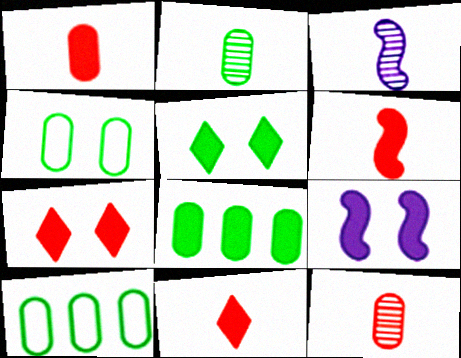[[1, 6, 11], 
[2, 4, 8], 
[3, 7, 10], 
[8, 9, 11]]